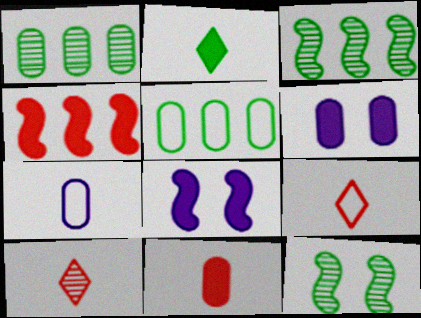[[1, 8, 9], 
[2, 4, 6], 
[2, 5, 12], 
[3, 6, 9], 
[5, 8, 10]]